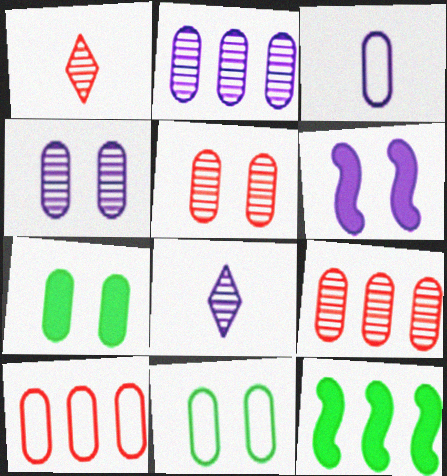[[3, 7, 9], 
[3, 10, 11]]